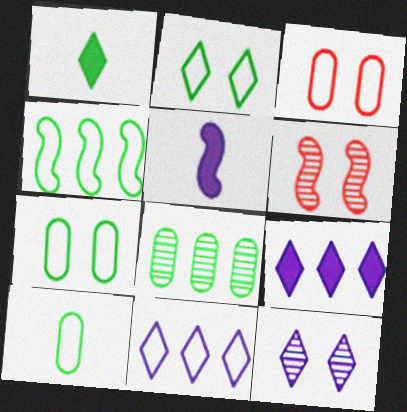[[2, 4, 10], 
[4, 5, 6], 
[6, 9, 10]]